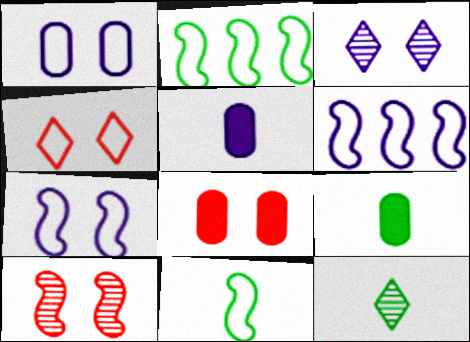[[3, 5, 6], 
[4, 8, 10], 
[6, 8, 12], 
[9, 11, 12]]